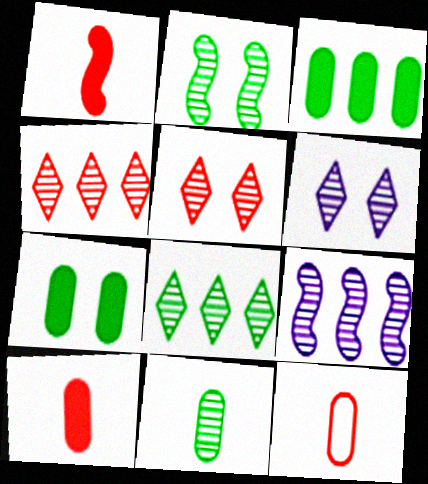[[2, 8, 11], 
[5, 9, 11]]